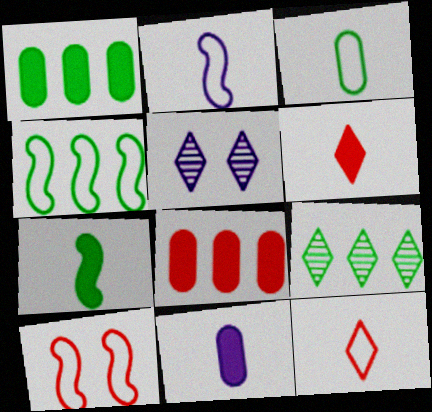[[1, 4, 9], 
[2, 3, 12], 
[2, 4, 10], 
[6, 7, 11], 
[9, 10, 11]]